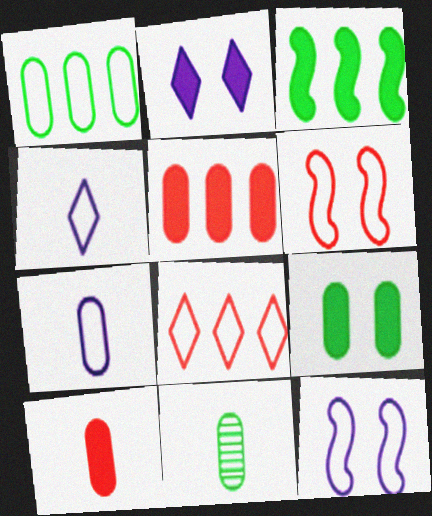[[1, 4, 6], 
[1, 9, 11], 
[2, 3, 10], 
[7, 10, 11]]